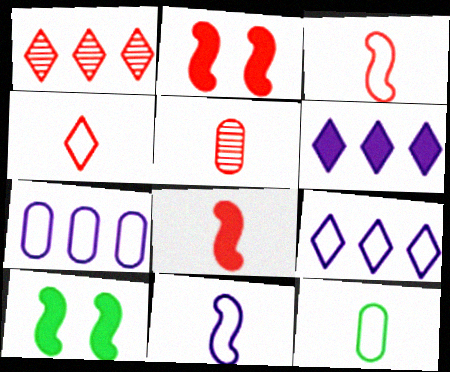[[4, 5, 8], 
[4, 11, 12], 
[5, 9, 10]]